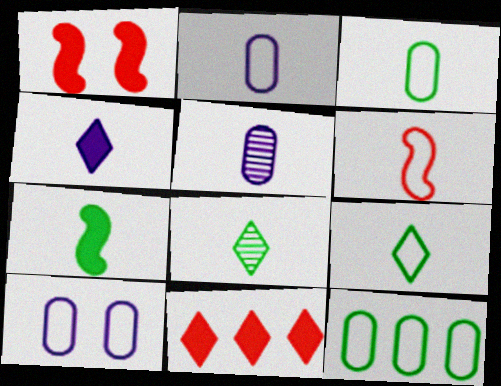[[2, 6, 9], 
[3, 7, 8]]